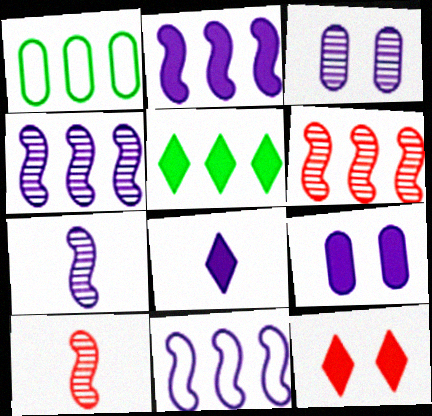[[1, 7, 12], 
[2, 4, 11], 
[2, 8, 9], 
[3, 8, 11], 
[5, 8, 12]]